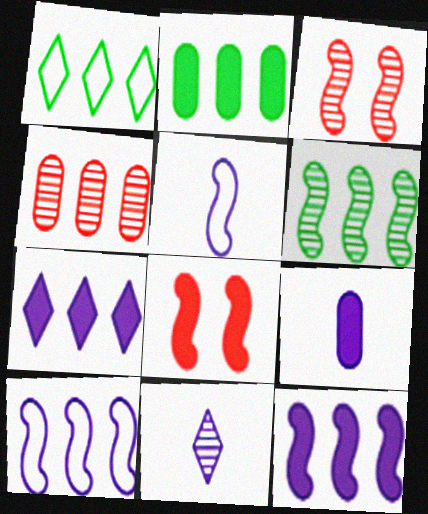[[1, 2, 6], 
[1, 3, 9], 
[1, 4, 12], 
[5, 6, 8], 
[5, 9, 11]]